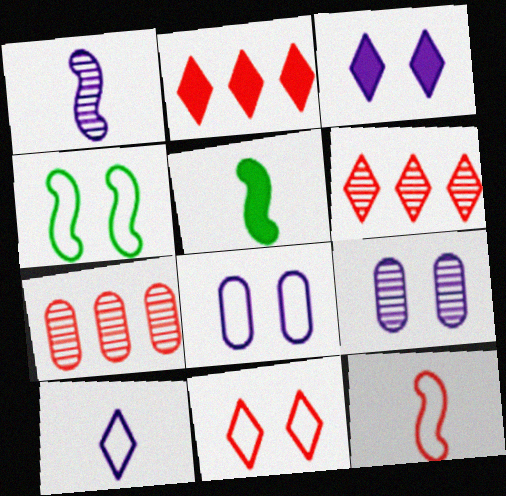[[1, 5, 12], 
[4, 8, 11], 
[5, 6, 8]]